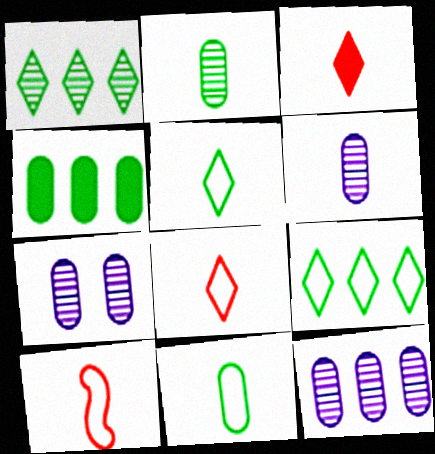[[6, 7, 12]]